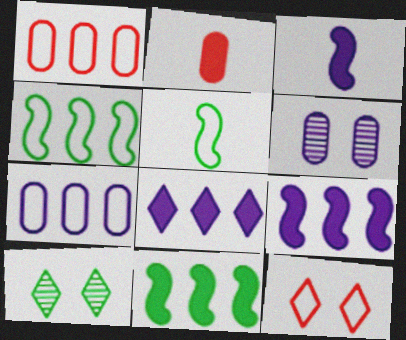[[1, 3, 10], 
[5, 7, 12]]